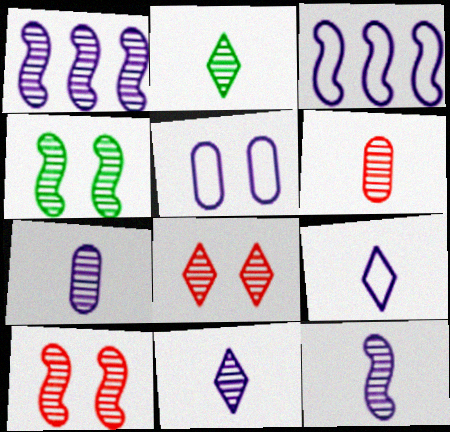[[2, 6, 12], 
[3, 5, 9], 
[7, 11, 12]]